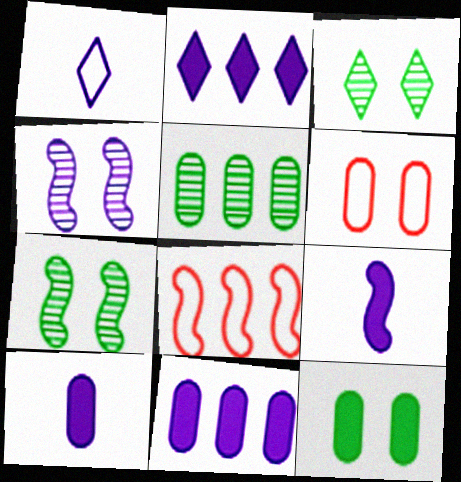[[1, 4, 11], 
[2, 5, 8], 
[3, 8, 10], 
[5, 6, 10], 
[7, 8, 9]]